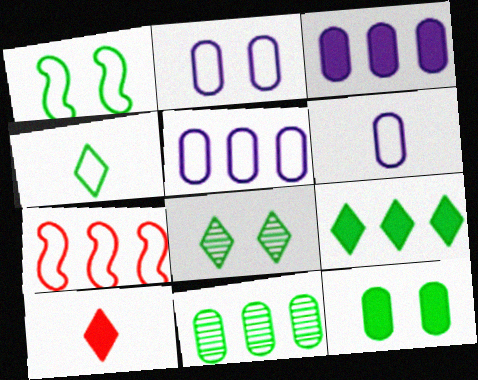[[1, 8, 12], 
[2, 4, 7], 
[2, 5, 6], 
[4, 8, 9]]